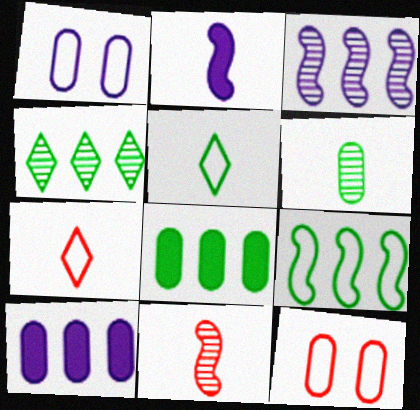[[1, 7, 9], 
[2, 4, 12], 
[2, 6, 7], 
[4, 8, 9], 
[6, 10, 12]]